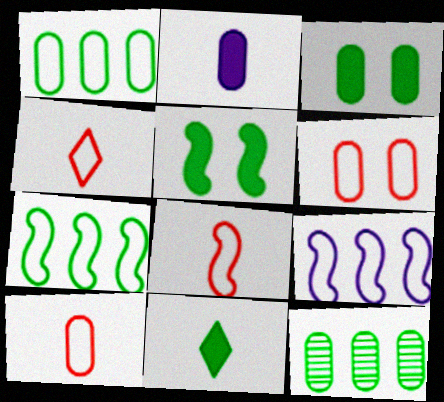[[2, 6, 12], 
[4, 8, 10]]